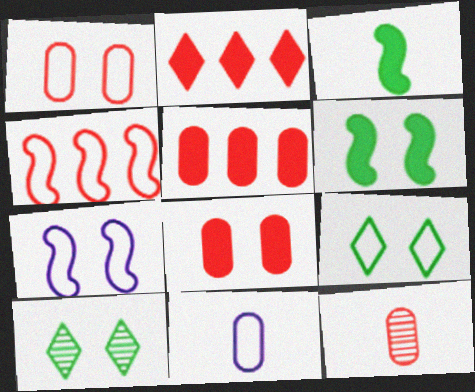[[1, 5, 12], 
[1, 7, 9], 
[4, 9, 11], 
[7, 8, 10]]